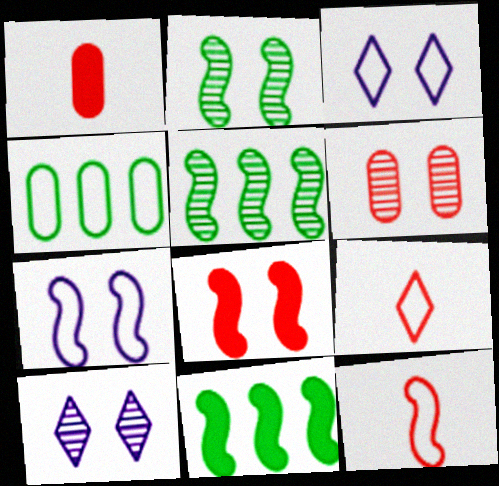[[1, 3, 5], 
[2, 6, 10], 
[2, 7, 8], 
[3, 4, 12], 
[4, 7, 9]]